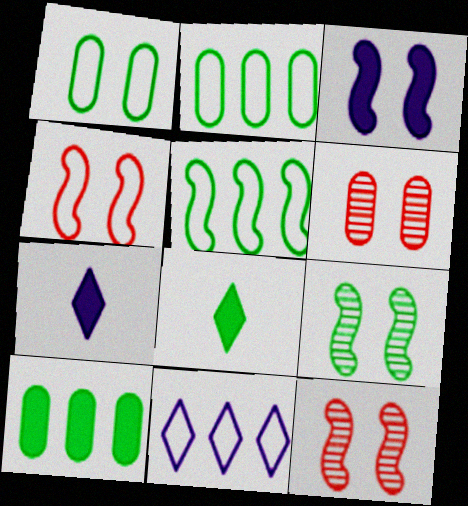[[2, 7, 12], 
[2, 8, 9], 
[3, 4, 9], 
[5, 6, 7]]